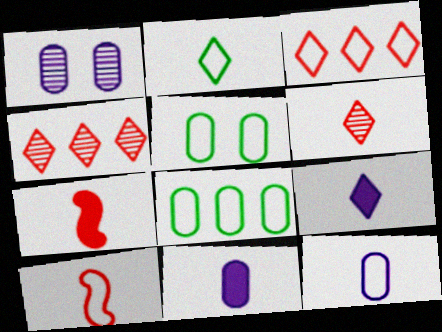[[2, 6, 9], 
[2, 10, 12]]